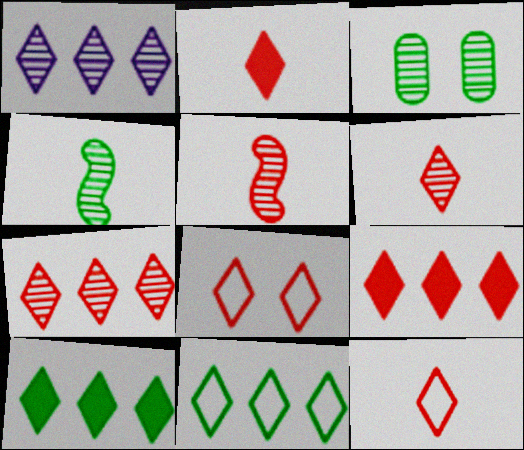[[1, 3, 5], 
[1, 9, 11], 
[2, 6, 12], 
[2, 7, 8], 
[6, 8, 9]]